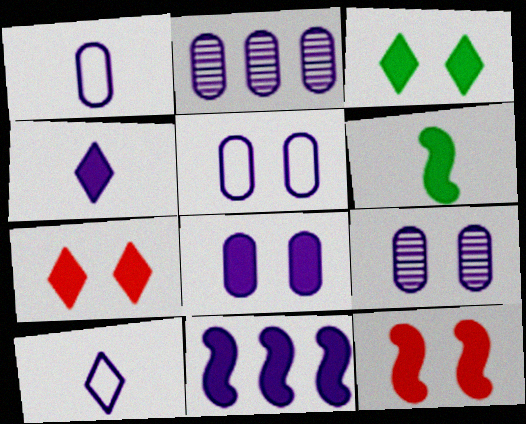[[1, 2, 8], 
[3, 8, 12], 
[4, 8, 11], 
[5, 8, 9], 
[6, 11, 12], 
[9, 10, 11]]